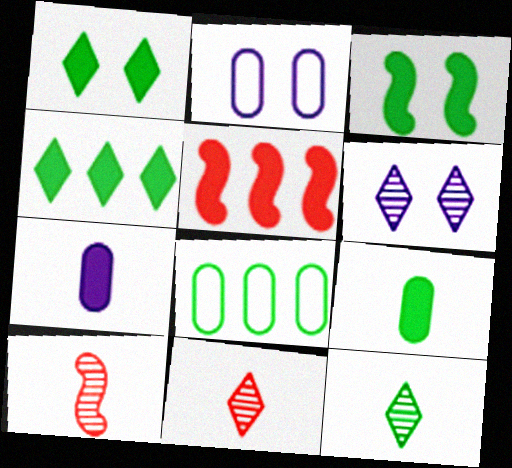[[1, 5, 7], 
[2, 4, 10], 
[2, 5, 12], 
[3, 4, 9], 
[3, 8, 12]]